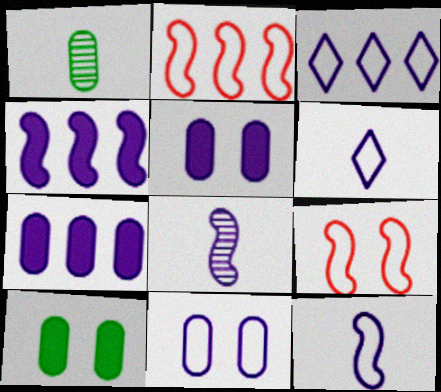[[3, 5, 8], 
[3, 11, 12]]